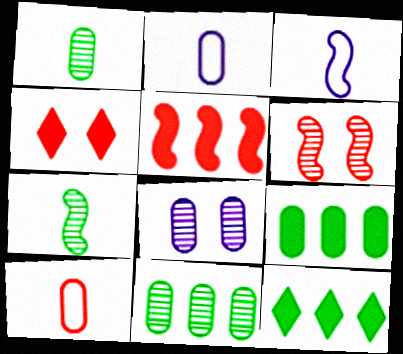[[2, 6, 12], 
[3, 4, 11], 
[8, 9, 10]]